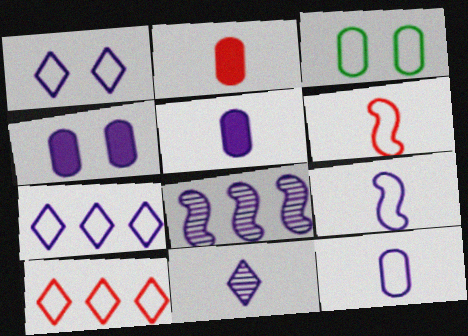[[1, 5, 8], 
[3, 6, 7], 
[3, 9, 10], 
[5, 9, 11]]